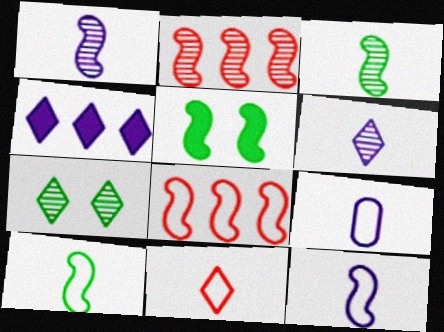[[1, 5, 8], 
[2, 5, 12], 
[4, 7, 11], 
[9, 10, 11]]